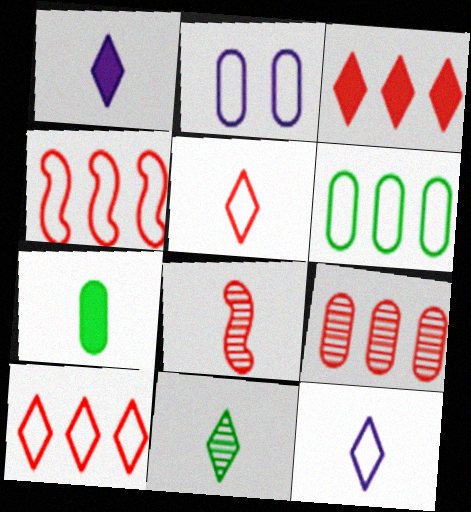[[1, 5, 11], 
[2, 7, 9], 
[3, 4, 9], 
[7, 8, 12]]